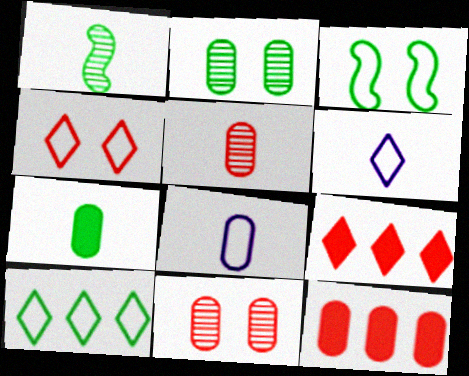[[2, 8, 12], 
[4, 6, 10], 
[5, 7, 8]]